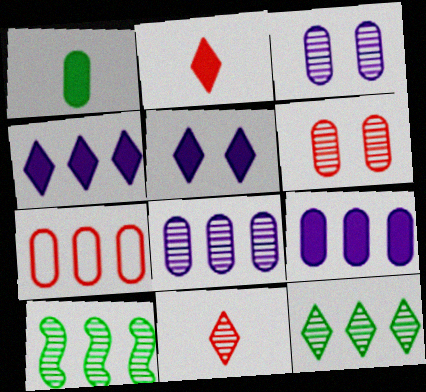[[1, 3, 7], 
[3, 10, 11], 
[4, 7, 10]]